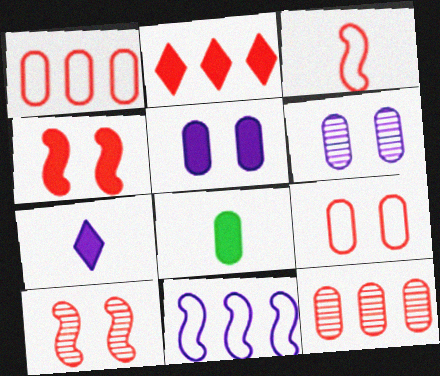[[1, 6, 8], 
[6, 7, 11]]